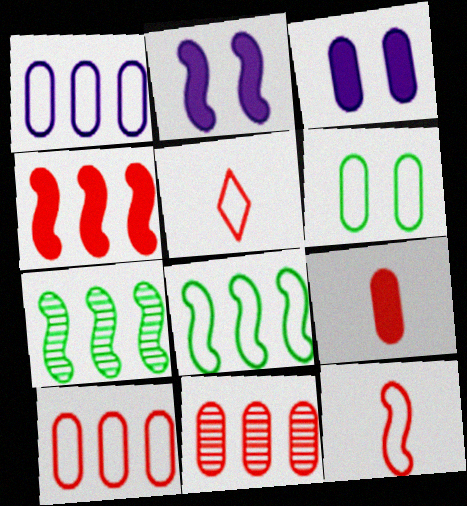[[2, 7, 12], 
[3, 5, 7]]